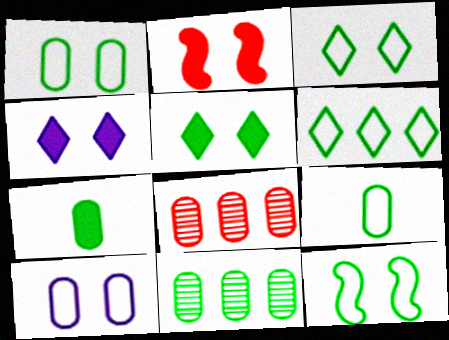[[1, 3, 12], 
[1, 7, 11], 
[6, 9, 12], 
[7, 8, 10]]